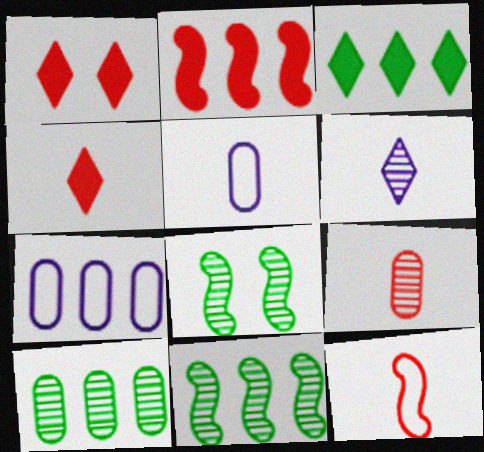[[1, 5, 11], 
[4, 7, 8], 
[4, 9, 12]]